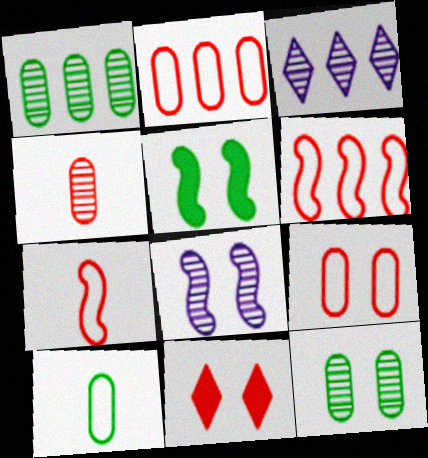[[4, 6, 11]]